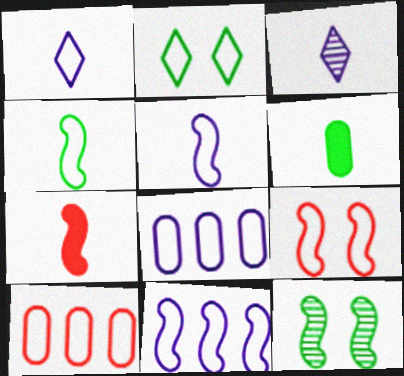[[2, 5, 10], 
[4, 9, 11], 
[7, 11, 12]]